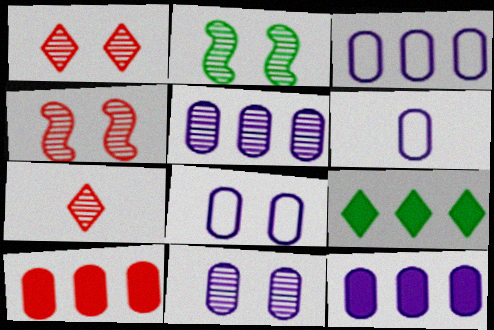[[1, 2, 11], 
[2, 5, 7], 
[3, 5, 12], 
[3, 6, 8], 
[4, 6, 9], 
[6, 11, 12]]